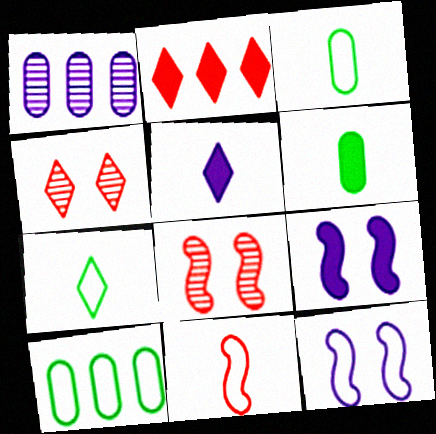[[1, 5, 12], 
[2, 6, 9], 
[5, 8, 10]]